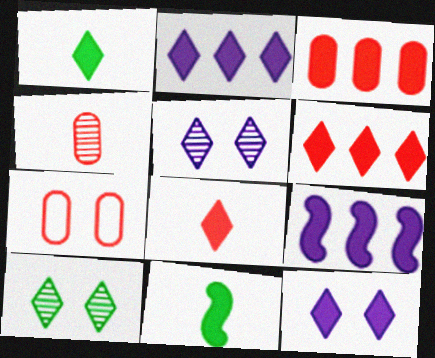[[1, 6, 12], 
[3, 4, 7], 
[3, 11, 12]]